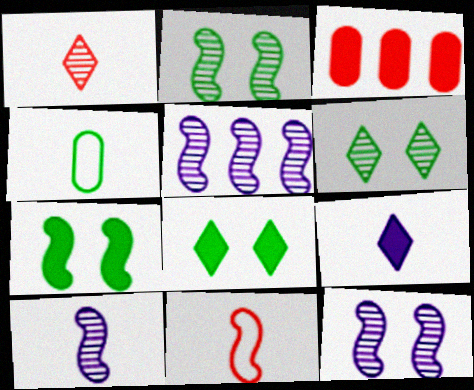[[3, 7, 9], 
[5, 7, 11], 
[5, 10, 12]]